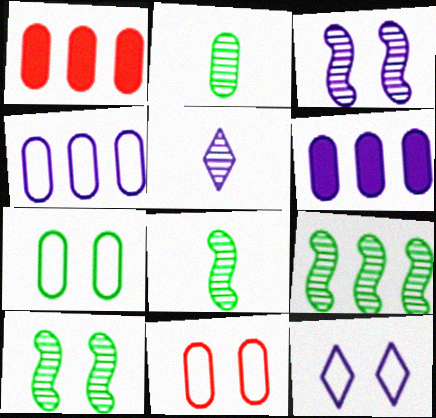[[1, 8, 12], 
[2, 6, 11], 
[8, 9, 10]]